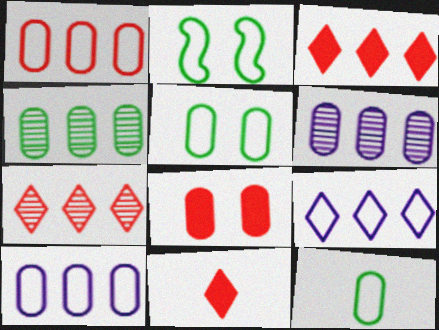[[2, 6, 11], 
[6, 8, 12]]